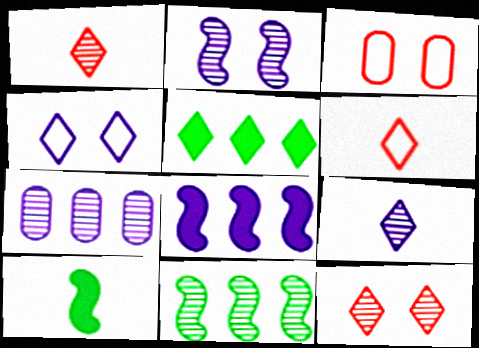[[1, 4, 5], 
[2, 7, 9]]